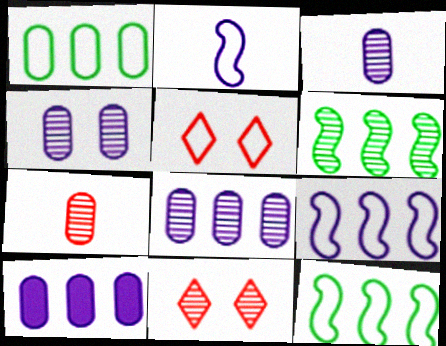[[1, 2, 5], 
[3, 4, 8], 
[3, 6, 11]]